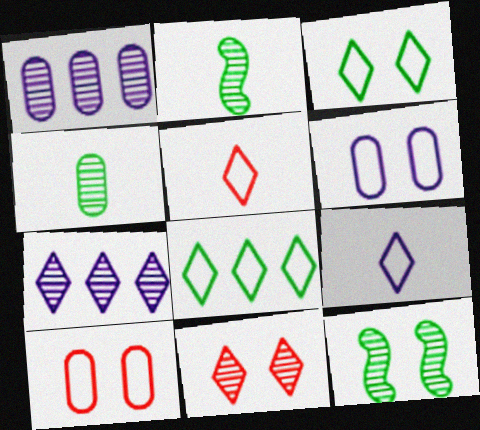[[1, 2, 11]]